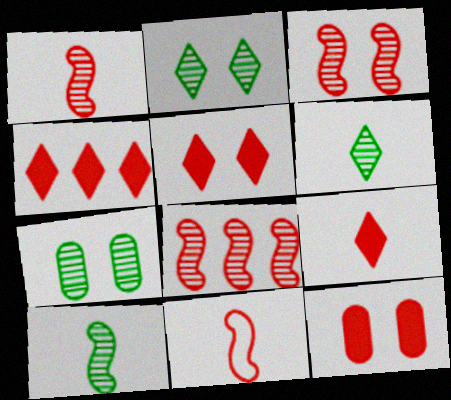[[1, 3, 8], 
[4, 5, 9]]